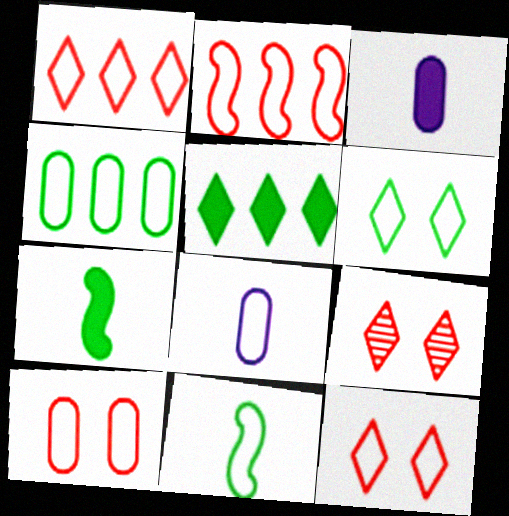[[2, 6, 8], 
[4, 6, 11], 
[4, 8, 10]]